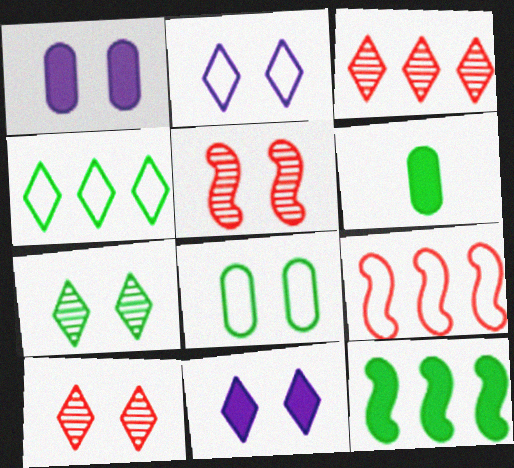[[5, 8, 11]]